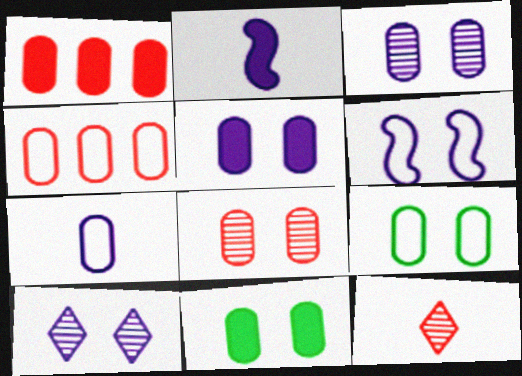[[4, 7, 9], 
[5, 6, 10], 
[5, 8, 9]]